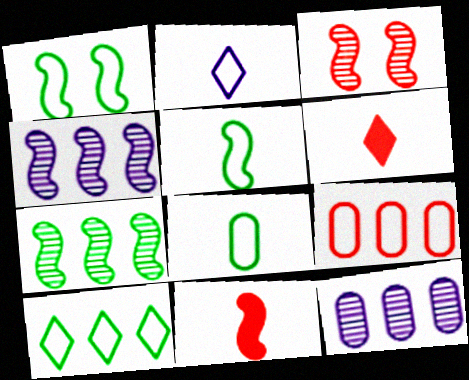[[1, 2, 9], 
[1, 4, 11], 
[1, 6, 12], 
[1, 8, 10], 
[3, 6, 9]]